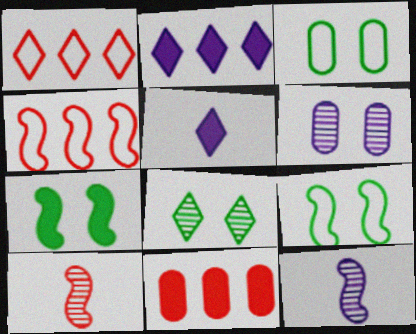[[1, 5, 8], 
[2, 3, 10], 
[3, 7, 8], 
[4, 7, 12], 
[5, 7, 11]]